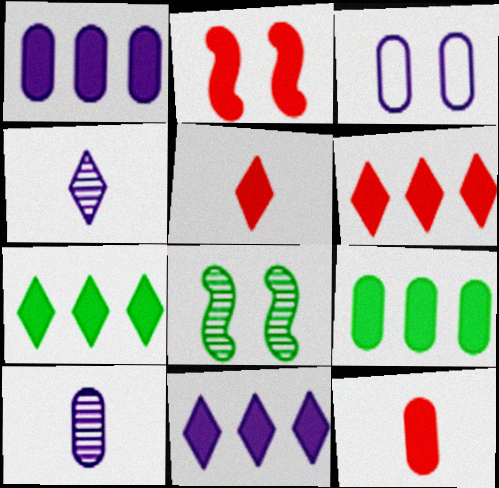[[1, 3, 10], 
[2, 6, 12], 
[6, 7, 11]]